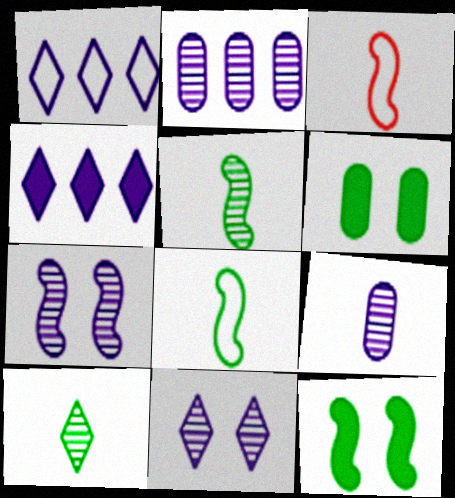[]